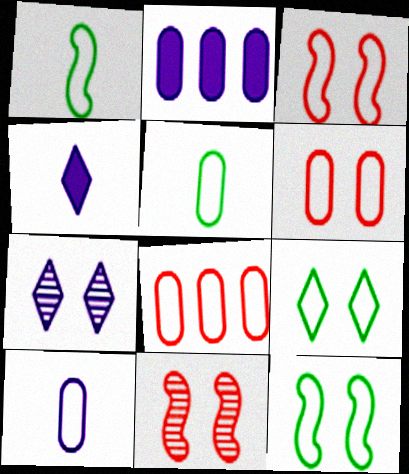[]